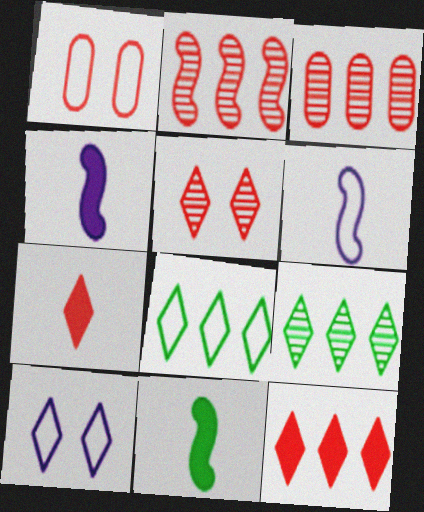[[1, 2, 7], 
[1, 4, 9], 
[1, 6, 8], 
[3, 10, 11], 
[7, 9, 10]]